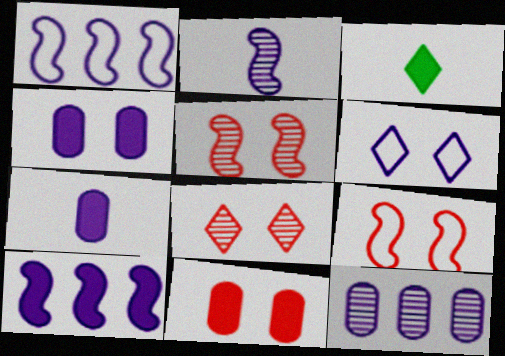[[3, 9, 12], 
[3, 10, 11], 
[8, 9, 11]]